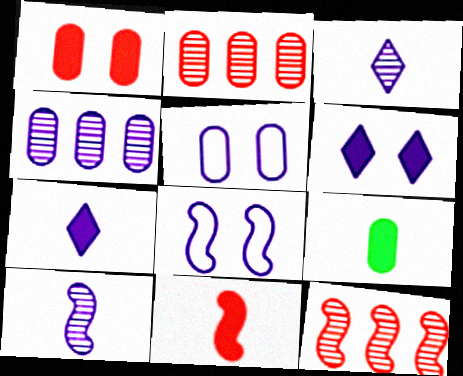[[2, 5, 9], 
[4, 7, 8], 
[7, 9, 11]]